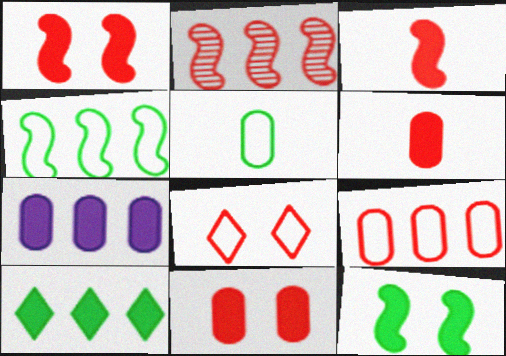[[2, 6, 8]]